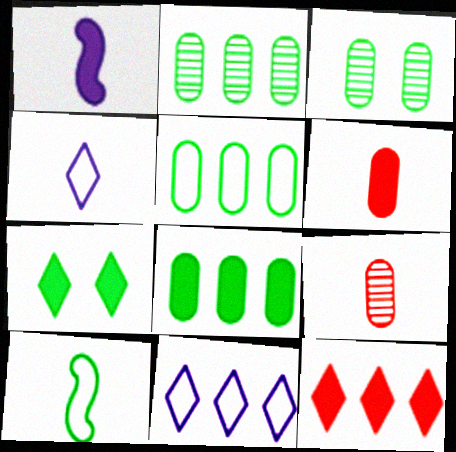[[2, 5, 8], 
[2, 7, 10]]